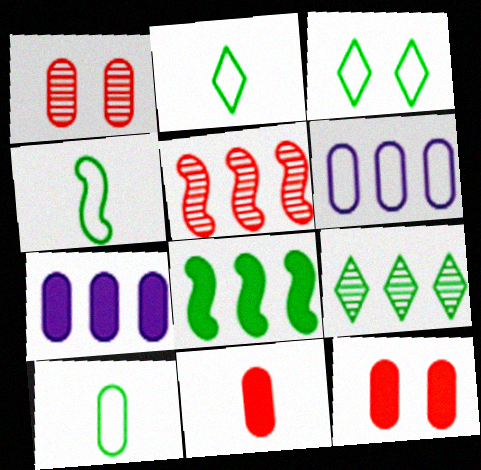[[1, 7, 10], 
[2, 4, 10]]